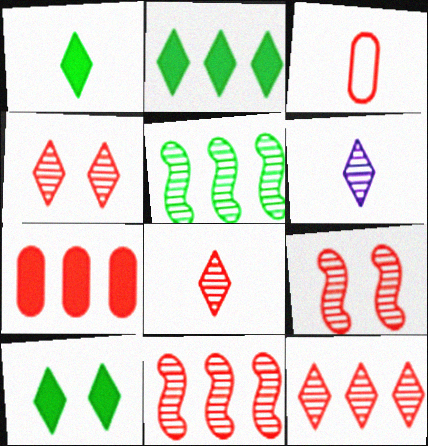[[1, 2, 10], 
[4, 8, 12]]